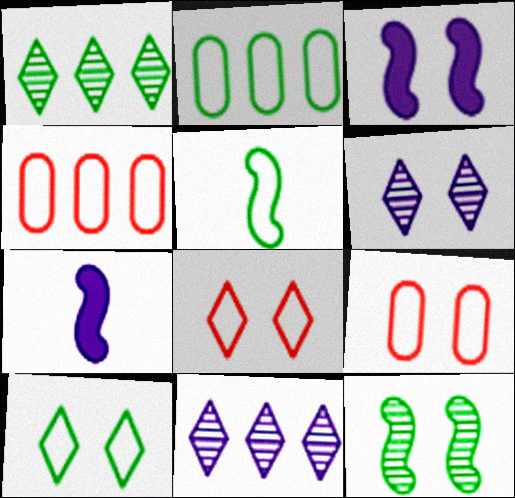[[1, 7, 9], 
[2, 5, 10]]